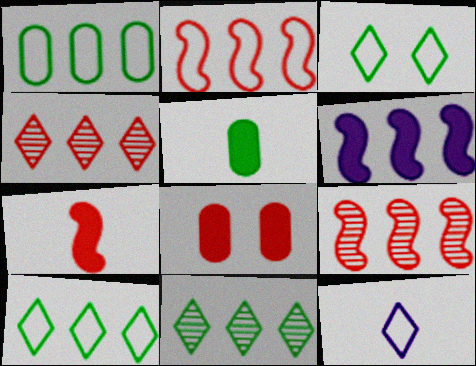[[1, 4, 6]]